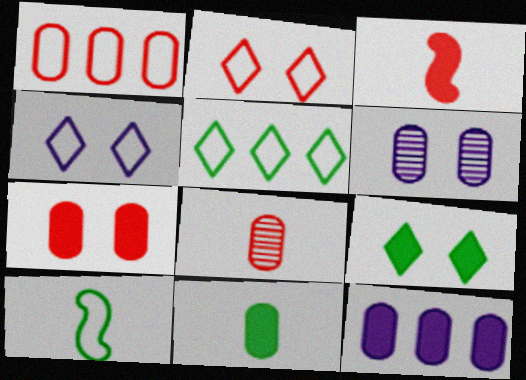[[1, 4, 10], 
[1, 6, 11], 
[1, 7, 8], 
[3, 5, 6], 
[3, 9, 12], 
[7, 11, 12]]